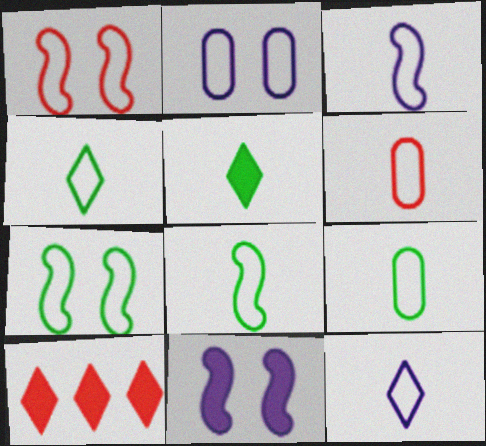[[3, 4, 6], 
[4, 8, 9], 
[6, 8, 12]]